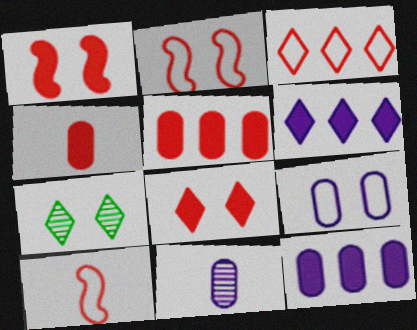[[1, 7, 9], 
[7, 10, 12], 
[9, 11, 12]]